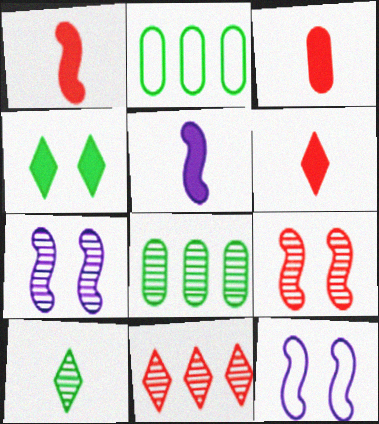[[1, 3, 6], 
[2, 6, 7], 
[6, 8, 12]]